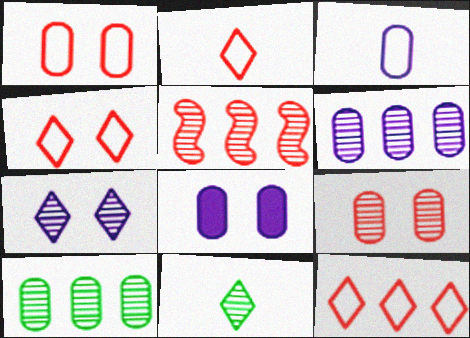[[2, 4, 12], 
[3, 6, 8]]